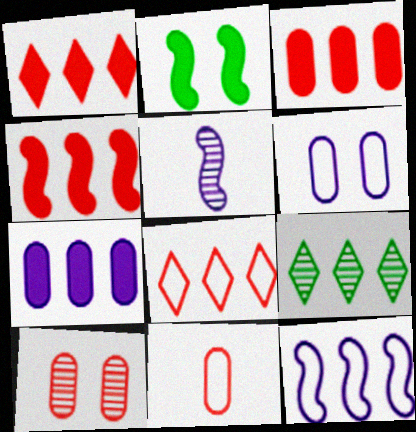[[1, 3, 4], 
[3, 9, 12], 
[3, 10, 11], 
[5, 9, 10]]